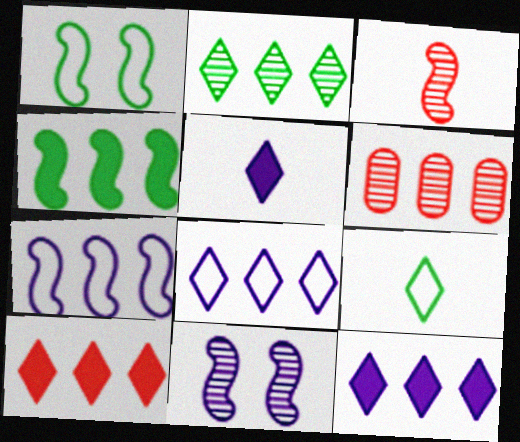[[1, 5, 6], 
[2, 8, 10], 
[4, 6, 8]]